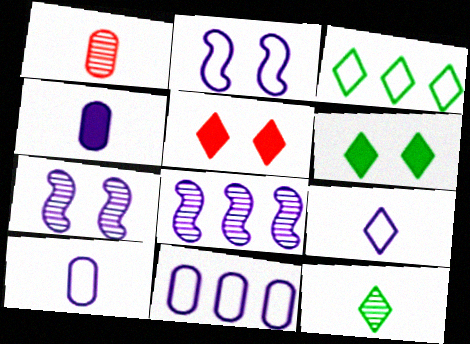[[2, 9, 11], 
[3, 6, 12]]